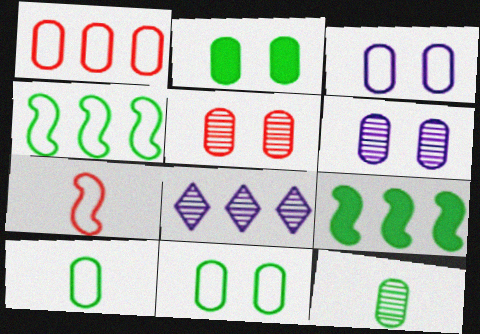[[1, 3, 10], 
[1, 8, 9], 
[2, 3, 5], 
[2, 7, 8]]